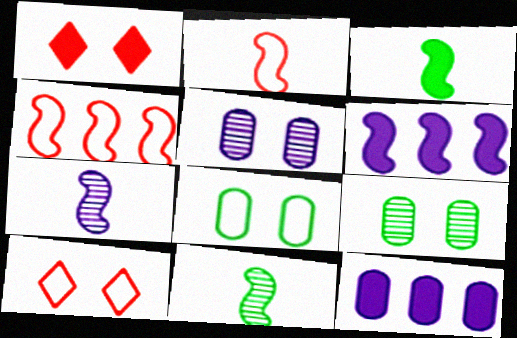[[1, 3, 12], 
[2, 3, 7], 
[10, 11, 12]]